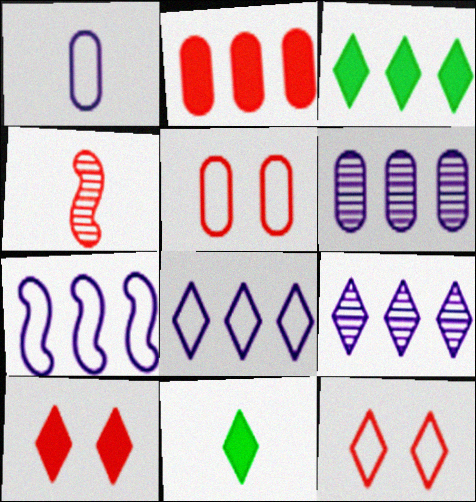[[1, 4, 11], 
[2, 4, 12], 
[9, 11, 12]]